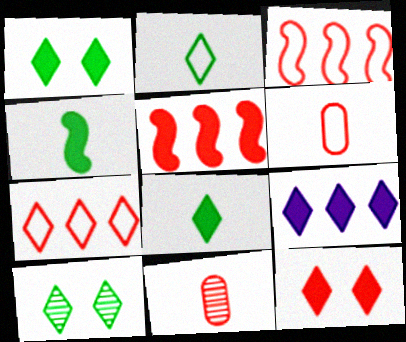[[3, 11, 12], 
[8, 9, 12]]